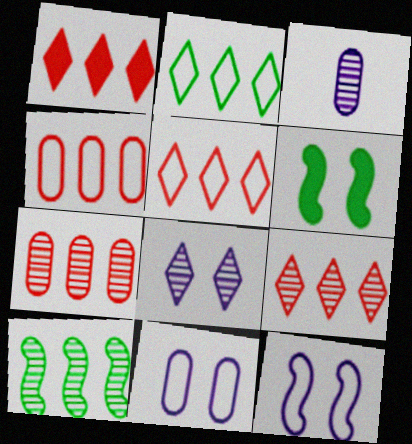[[1, 5, 9], 
[3, 5, 6]]